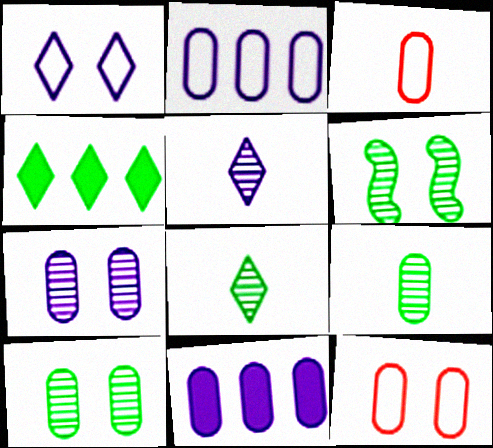[[3, 10, 11], 
[9, 11, 12]]